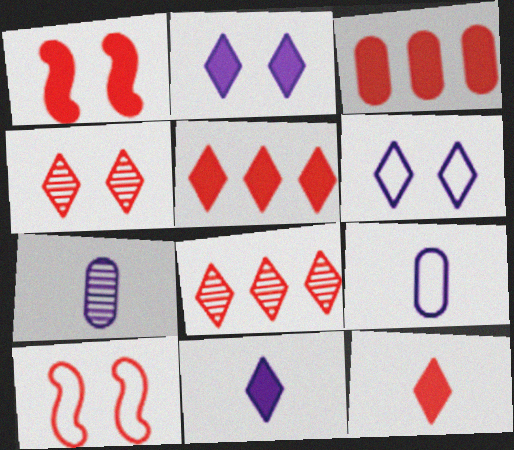[[1, 3, 12]]